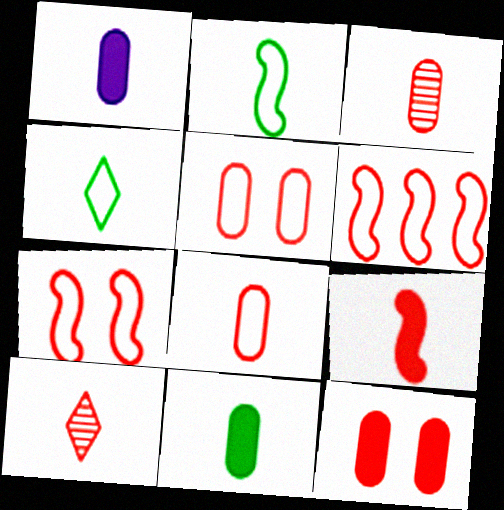[[1, 2, 10], 
[6, 10, 12], 
[8, 9, 10]]